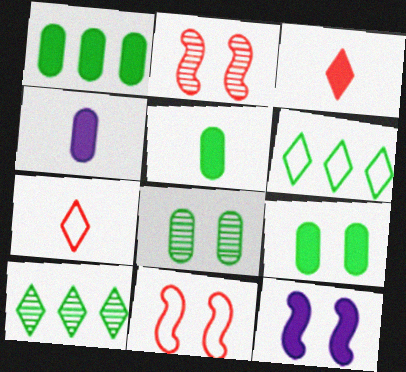[[1, 3, 12], 
[1, 5, 9], 
[2, 4, 6], 
[4, 10, 11]]